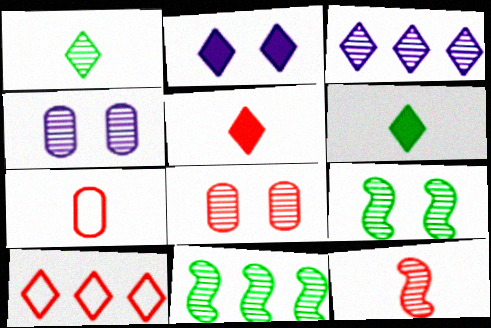[[1, 2, 10], 
[2, 7, 11], 
[5, 7, 12]]